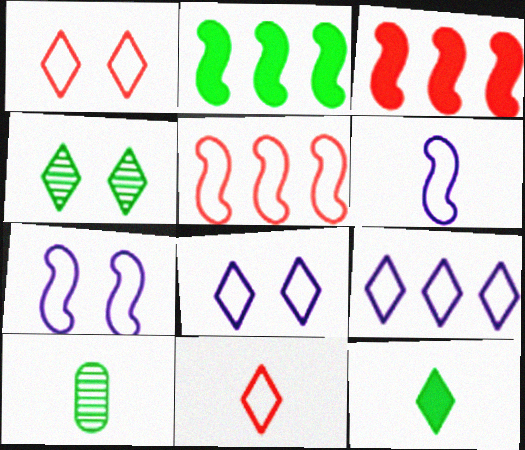[[3, 8, 10]]